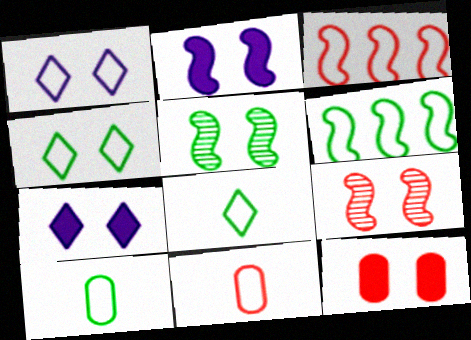[[1, 3, 10], 
[1, 5, 12], 
[1, 6, 11], 
[4, 6, 10]]